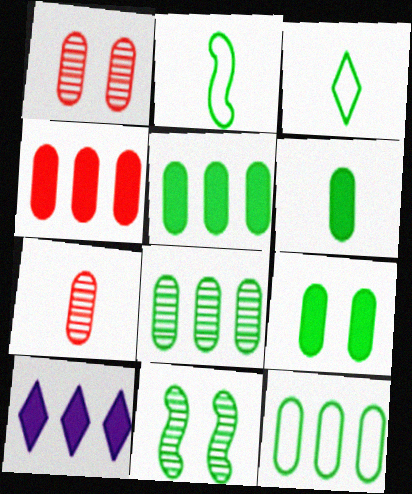[[1, 2, 10], 
[3, 5, 11], 
[5, 6, 9], 
[5, 8, 12]]